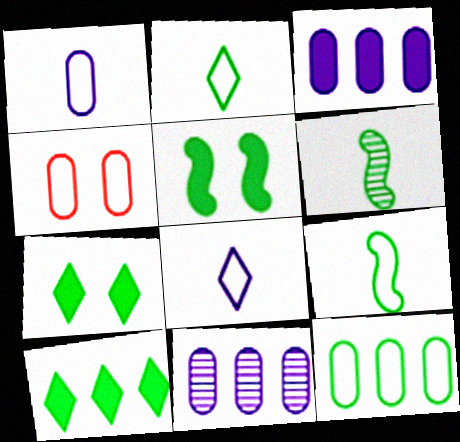[[1, 4, 12], 
[6, 7, 12]]